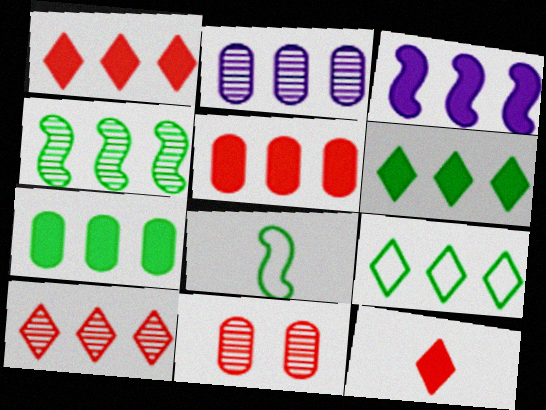[[1, 3, 7], 
[2, 4, 10], 
[3, 5, 6], 
[4, 7, 9]]